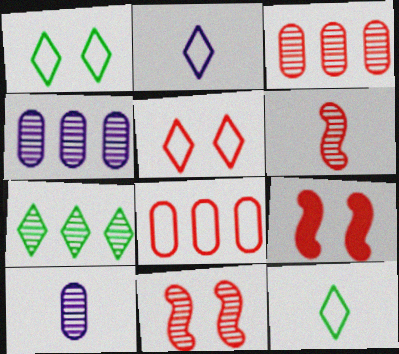[[4, 9, 12], 
[7, 10, 11]]